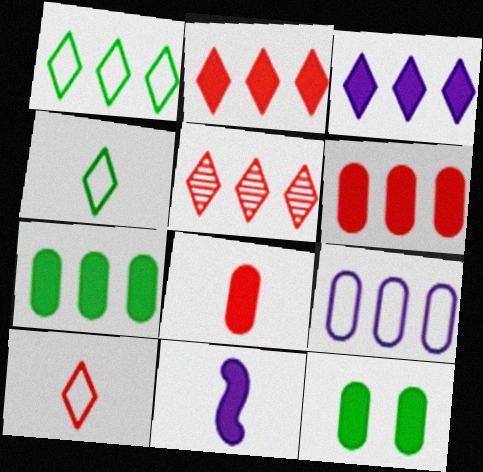[[1, 3, 5], 
[2, 11, 12]]